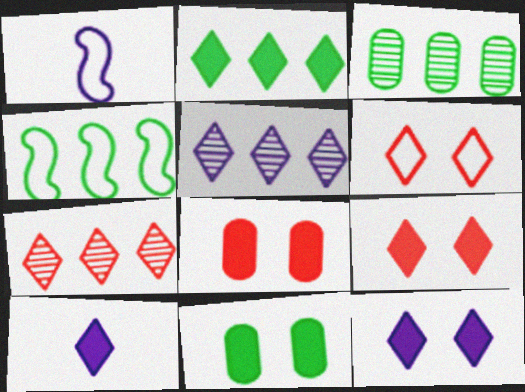[[1, 3, 9], 
[1, 7, 11], 
[2, 3, 4], 
[2, 9, 10]]